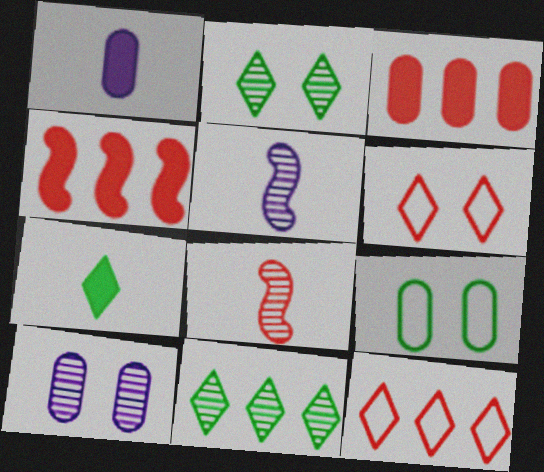[[3, 6, 8], 
[8, 10, 11]]